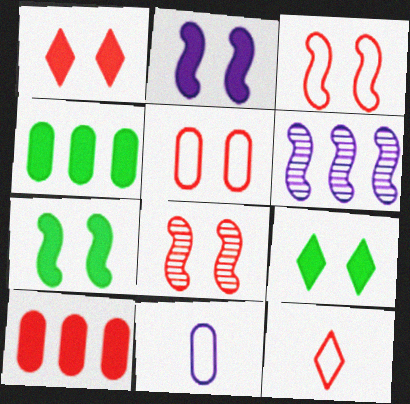[[1, 5, 8], 
[8, 10, 12]]